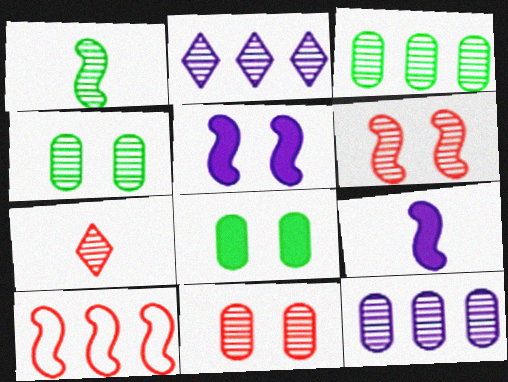[[1, 2, 11], 
[1, 5, 10]]